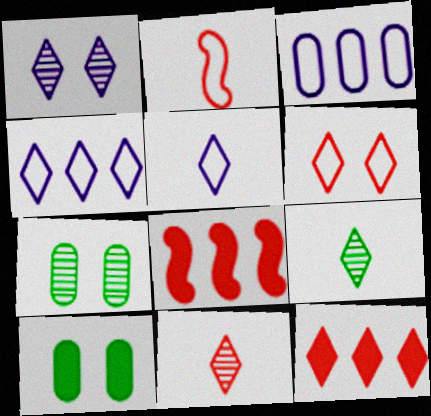[[5, 7, 8], 
[6, 11, 12]]